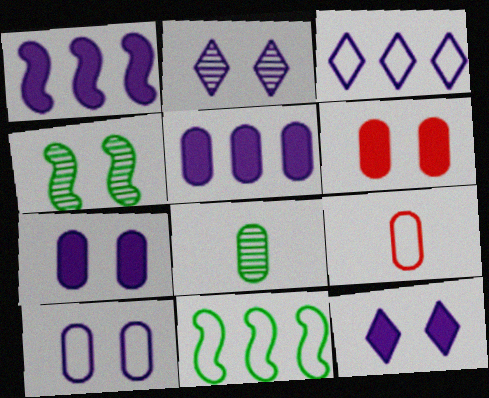[]